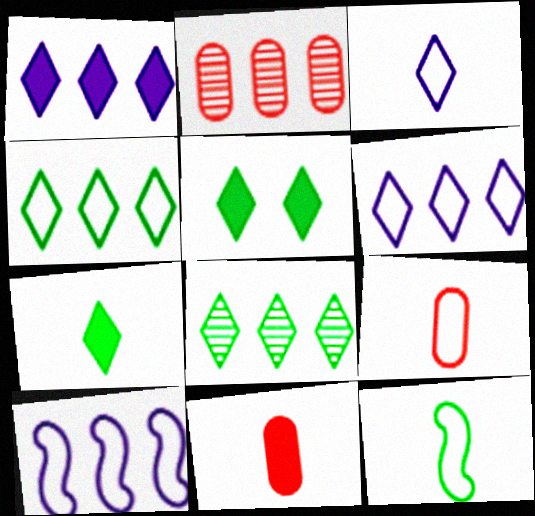[[3, 9, 12]]